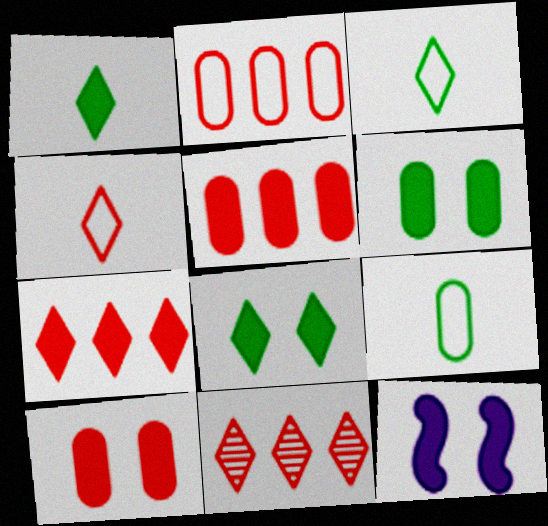[[1, 5, 12], 
[8, 10, 12], 
[9, 11, 12]]